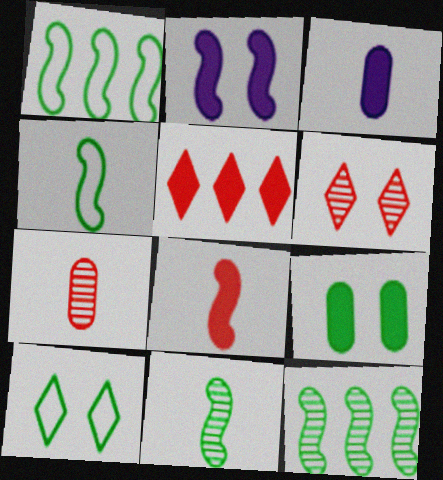[[1, 3, 6]]